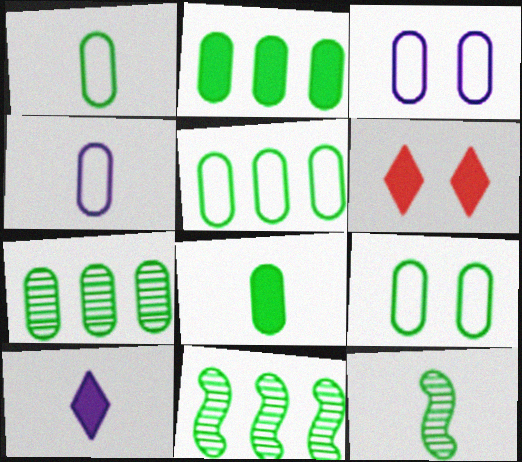[[1, 5, 9], 
[2, 5, 7], 
[4, 6, 11], 
[7, 8, 9]]